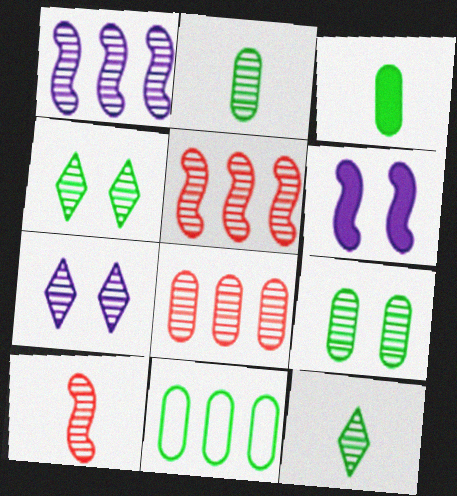[[2, 5, 7], 
[3, 9, 11]]